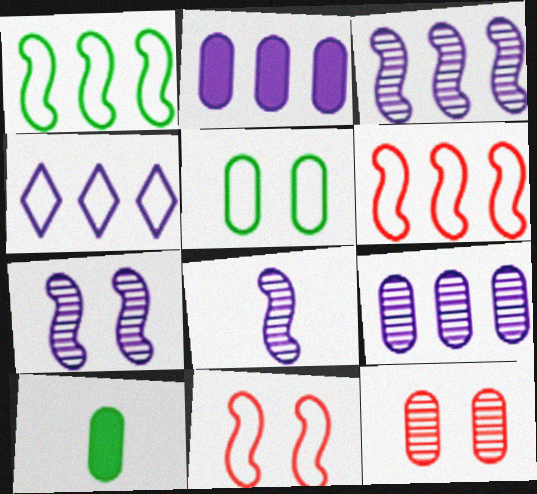[[2, 3, 4], 
[3, 7, 8]]